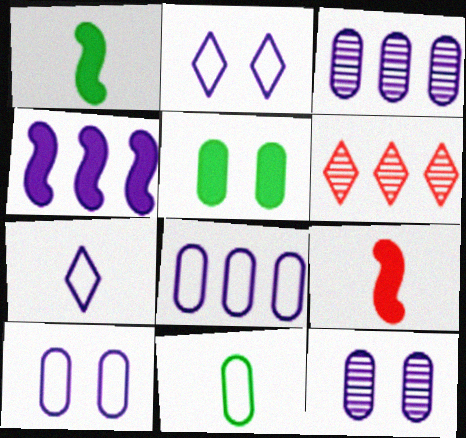[[1, 6, 10], 
[4, 7, 12]]